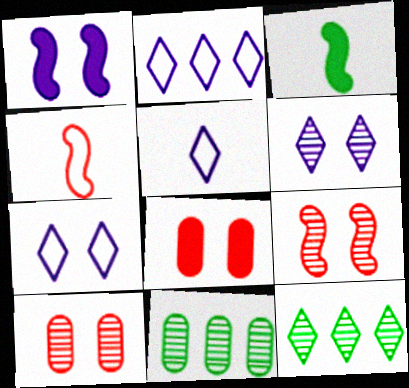[[2, 3, 10], 
[2, 5, 7]]